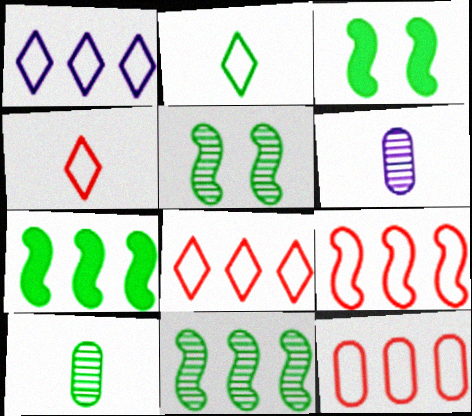[[3, 6, 8], 
[8, 9, 12]]